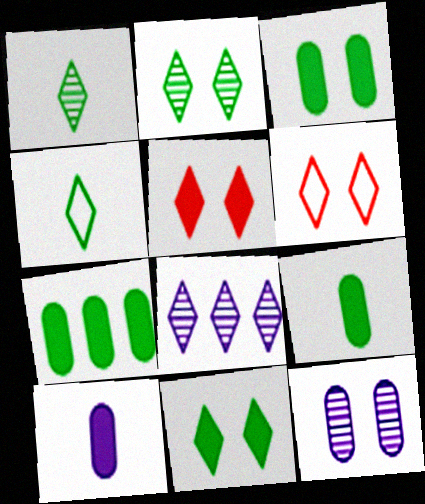[[3, 7, 9], 
[4, 5, 8]]